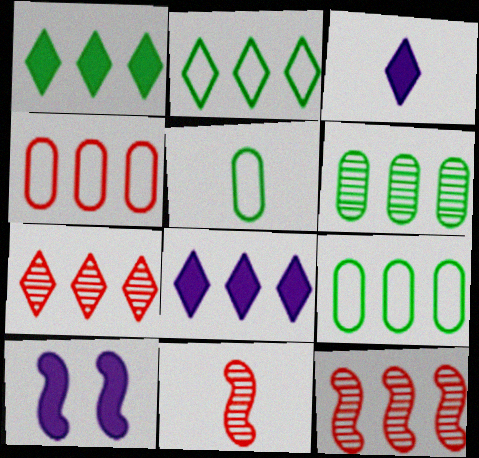[[2, 7, 8], 
[3, 5, 11], 
[5, 7, 10], 
[8, 9, 12]]